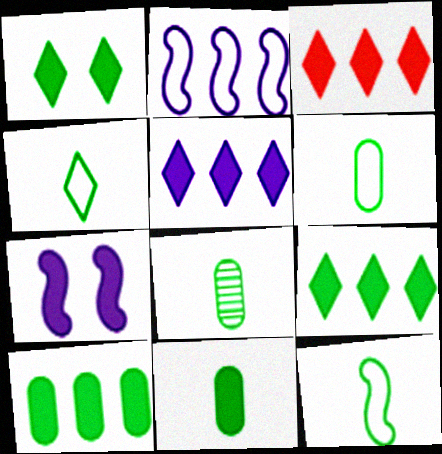[[3, 5, 9], 
[3, 7, 11], 
[4, 6, 12], 
[6, 8, 11]]